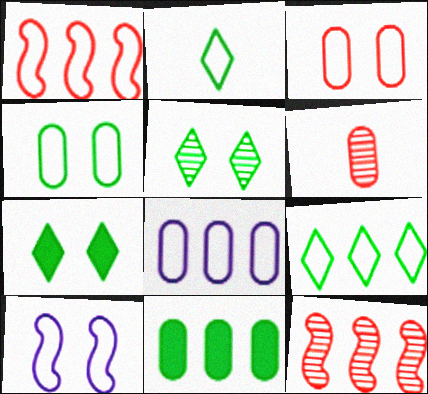[[1, 8, 9]]